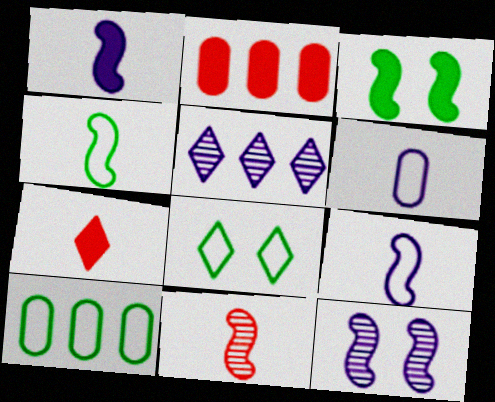[[1, 4, 11], 
[4, 8, 10], 
[5, 7, 8], 
[7, 10, 12]]